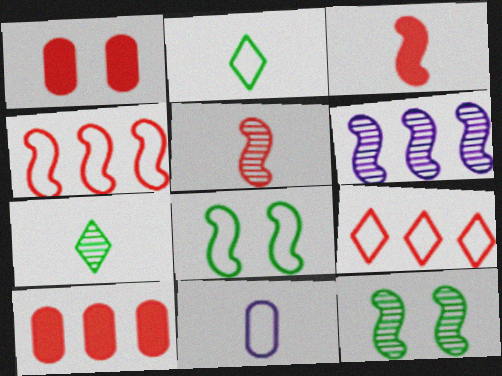[[1, 2, 6], 
[1, 5, 9], 
[3, 6, 8], 
[3, 7, 11], 
[5, 6, 12], 
[8, 9, 11]]